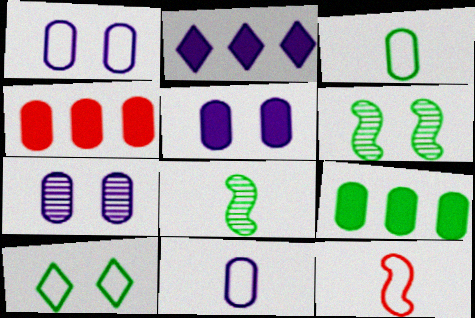[[1, 5, 7], 
[3, 4, 7], 
[8, 9, 10]]